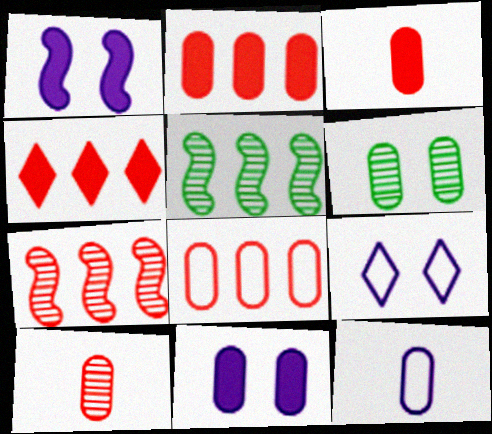[[2, 6, 12], 
[3, 5, 9], 
[4, 7, 8]]